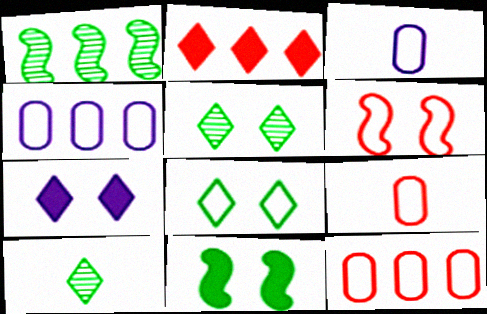[[1, 2, 4], 
[1, 7, 9]]